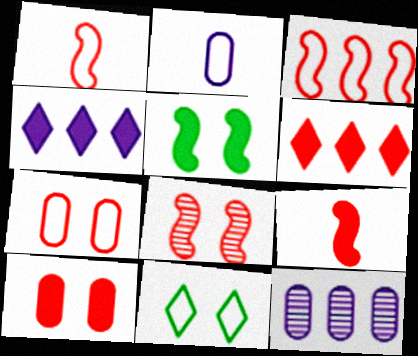[[2, 3, 11], 
[3, 8, 9], 
[6, 9, 10], 
[9, 11, 12]]